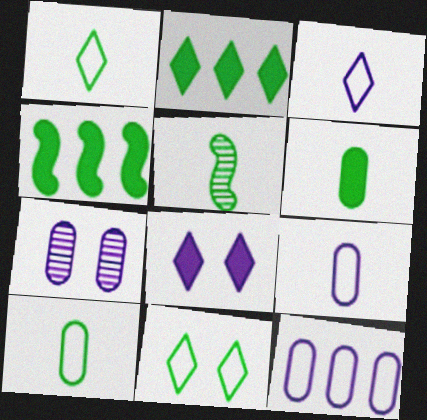[[1, 5, 6]]